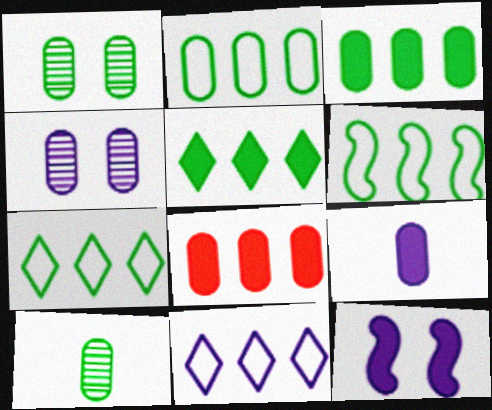[[2, 6, 7]]